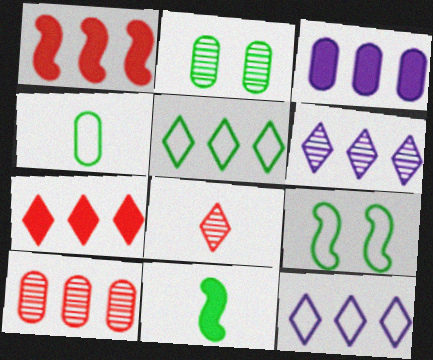[[2, 5, 11], 
[3, 8, 9], 
[4, 5, 9], 
[5, 6, 7]]